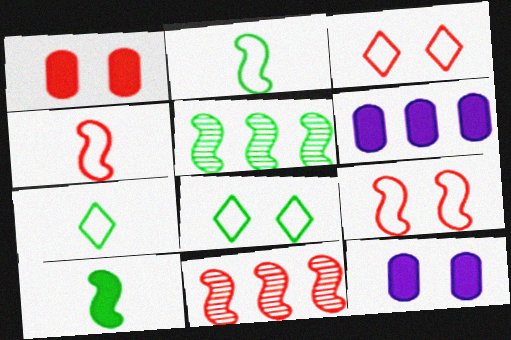[[7, 11, 12]]